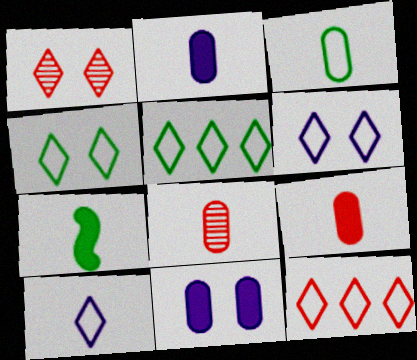[[2, 3, 8], 
[4, 10, 12], 
[7, 8, 10]]